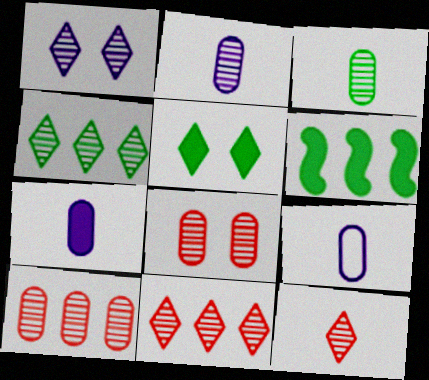[[1, 4, 12], 
[2, 7, 9]]